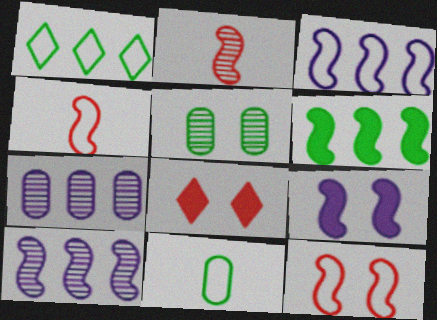[[8, 10, 11]]